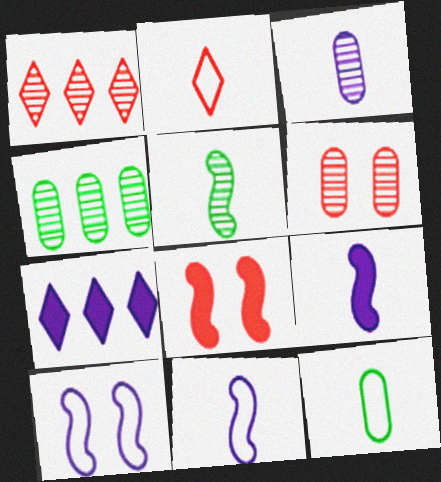[[2, 11, 12], 
[3, 4, 6], 
[3, 7, 10]]